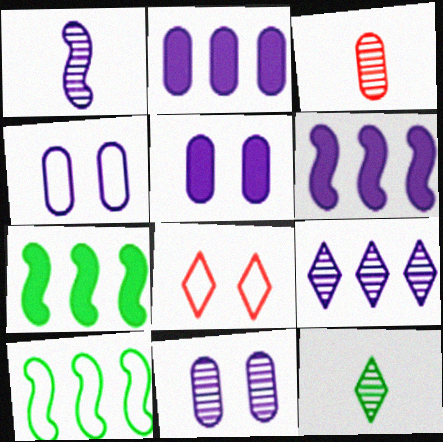[[1, 3, 12], 
[1, 9, 11], 
[4, 5, 11]]